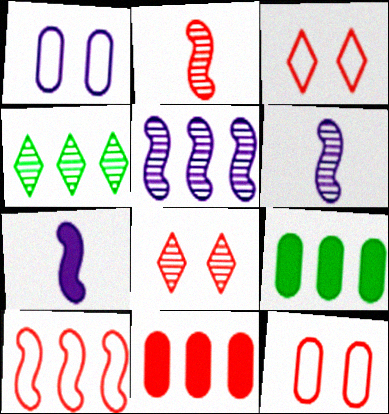[[2, 3, 11], 
[3, 6, 9], 
[4, 7, 12]]